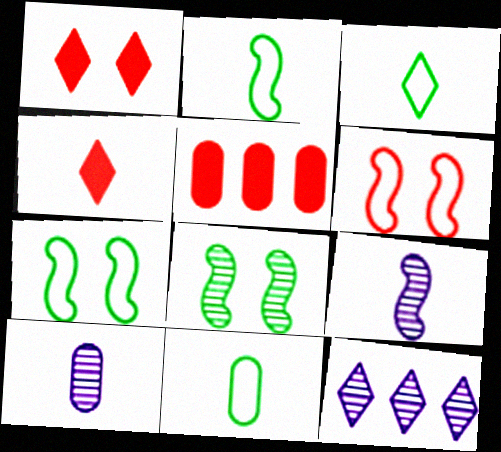[[1, 3, 12], 
[2, 3, 11], 
[2, 4, 10], 
[4, 9, 11]]